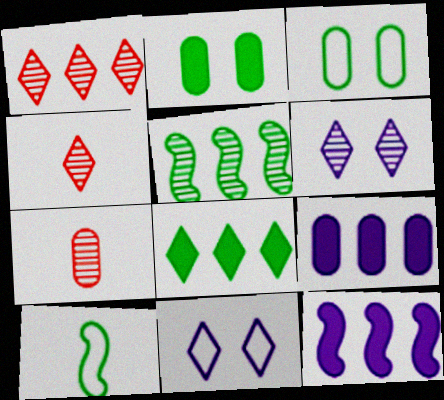[[3, 4, 12], 
[3, 7, 9], 
[4, 8, 11], 
[5, 6, 7]]